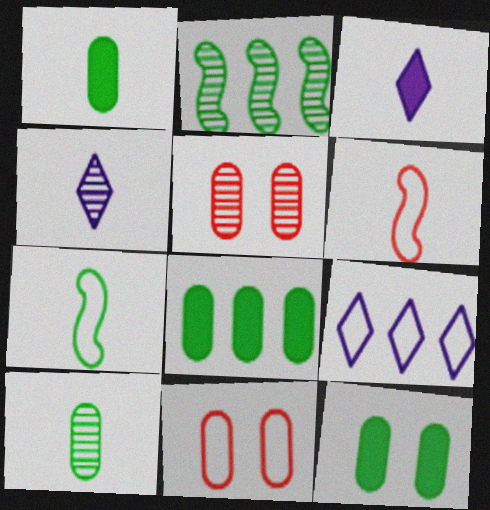[[1, 4, 6], 
[1, 8, 12], 
[2, 3, 11], 
[2, 4, 5], 
[3, 6, 10], 
[7, 9, 11]]